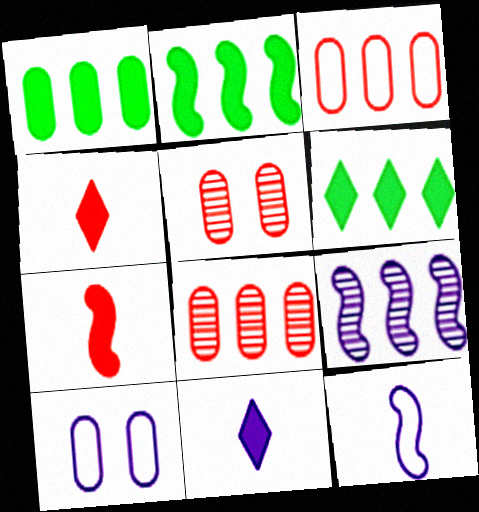[[1, 2, 6], 
[3, 6, 9], 
[5, 6, 12], 
[9, 10, 11]]